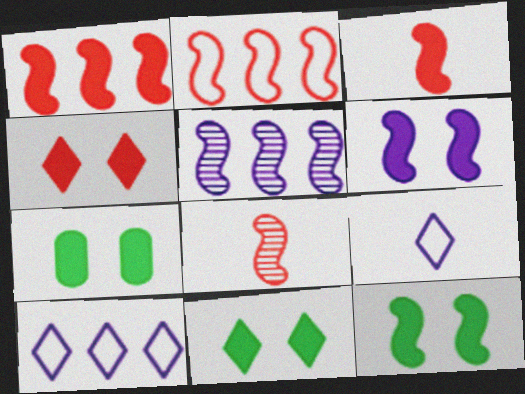[[4, 6, 7], 
[7, 8, 10], 
[7, 11, 12]]